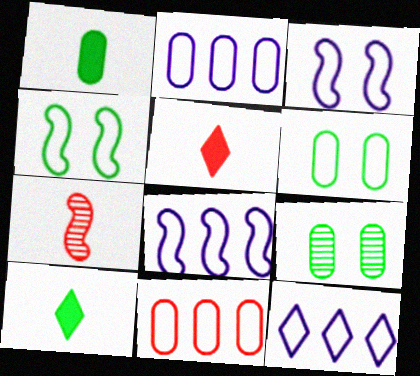[[2, 8, 12], 
[5, 8, 9]]